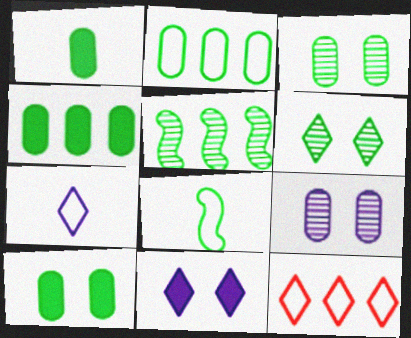[[1, 2, 3], 
[1, 4, 10], 
[4, 6, 8]]